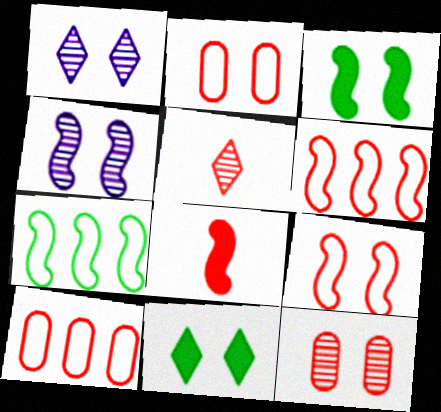[[1, 2, 3], 
[2, 4, 11], 
[3, 4, 9], 
[4, 7, 8]]